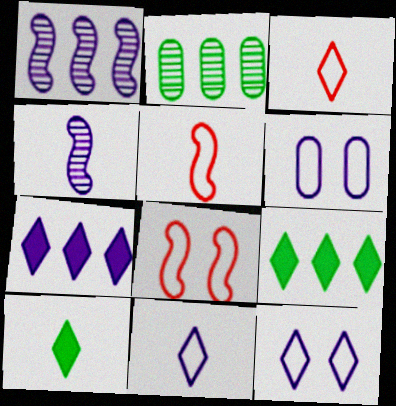[[4, 6, 7]]